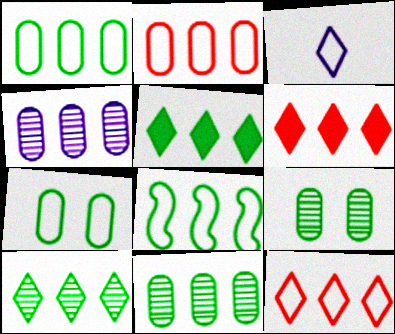[[4, 6, 8], 
[5, 8, 11]]